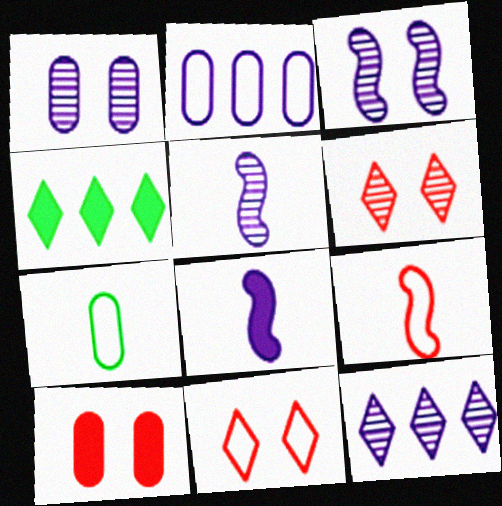[[1, 4, 9], 
[1, 5, 12], 
[4, 8, 10]]